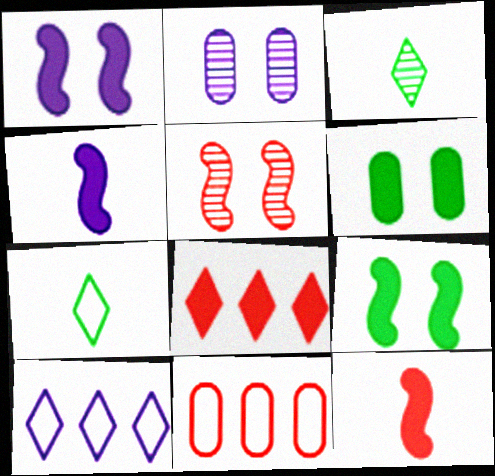[[1, 3, 11], 
[2, 4, 10], 
[4, 6, 8]]